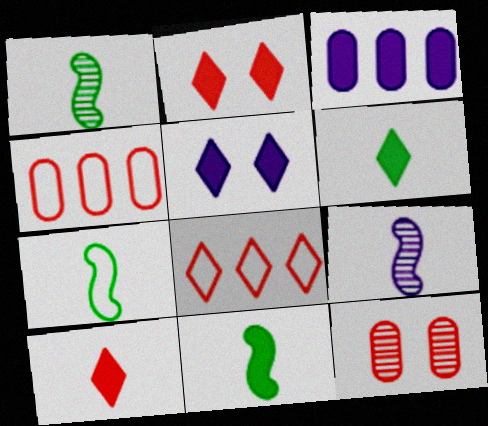[[1, 4, 5], 
[1, 7, 11], 
[2, 3, 11]]